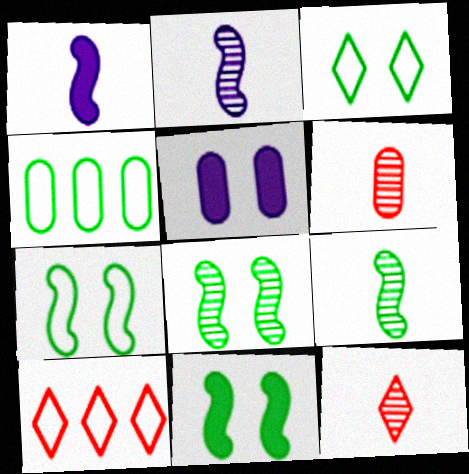[[4, 5, 6], 
[5, 9, 10], 
[7, 8, 11]]